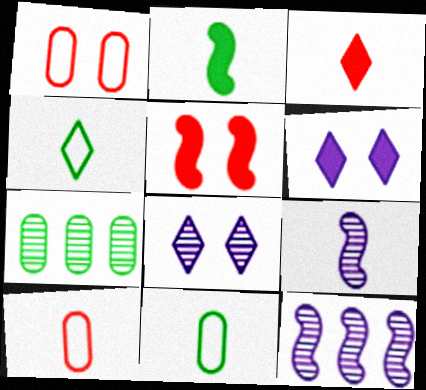[[3, 9, 11]]